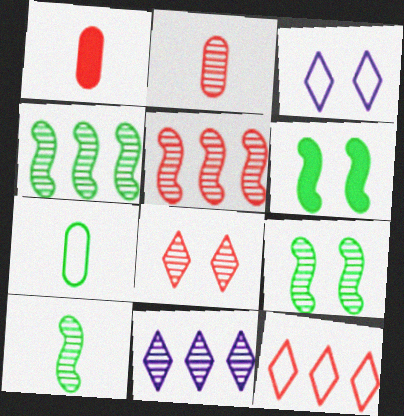[[1, 3, 4], 
[2, 5, 8], 
[2, 9, 11], 
[4, 9, 10]]